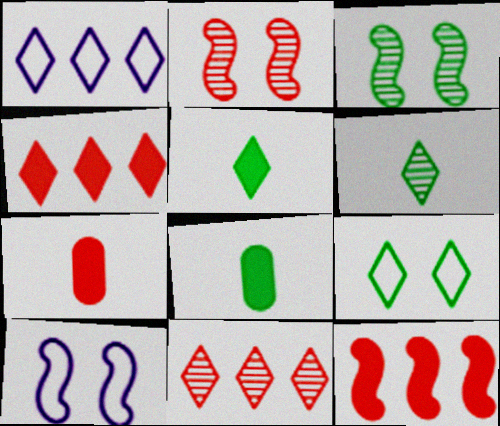[[1, 2, 8], 
[1, 3, 7], 
[8, 10, 11]]